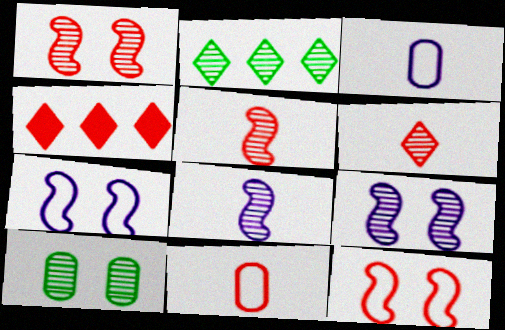[[1, 4, 11]]